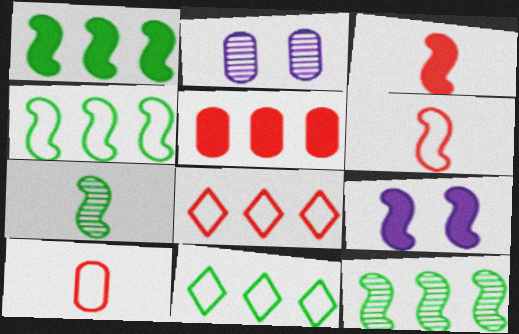[[1, 3, 9], 
[1, 4, 12], 
[2, 3, 11], 
[6, 9, 12]]